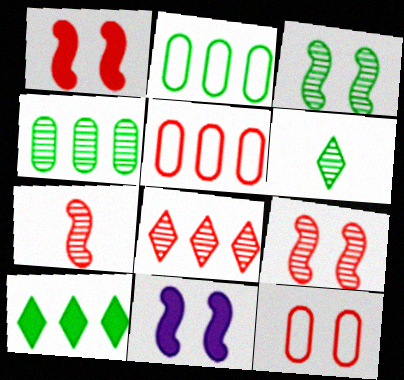[[3, 4, 6], 
[5, 6, 11]]